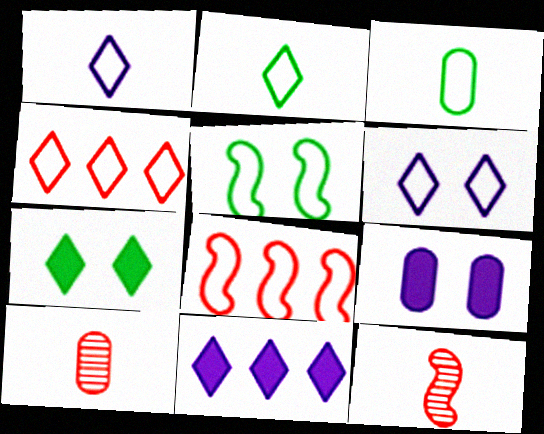[[2, 4, 6], 
[3, 6, 8], 
[5, 10, 11]]